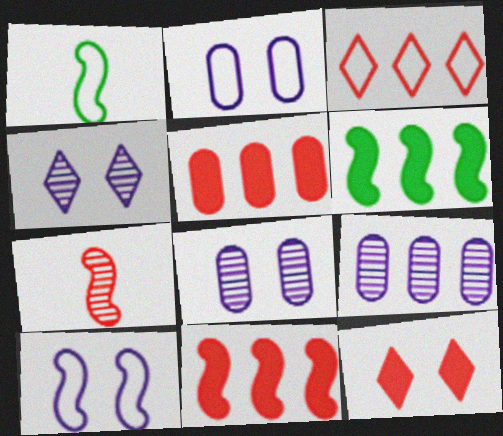[[1, 2, 3], 
[1, 4, 5], 
[1, 9, 12], 
[3, 6, 9], 
[6, 7, 10]]